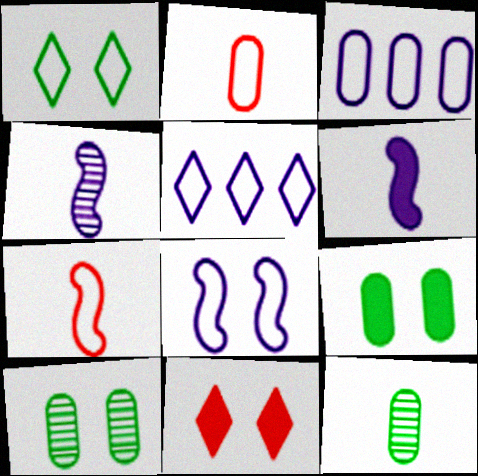[[1, 3, 7], 
[8, 10, 11]]